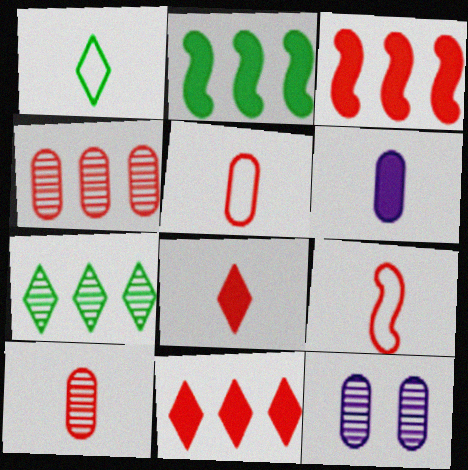[[1, 3, 12], 
[8, 9, 10]]